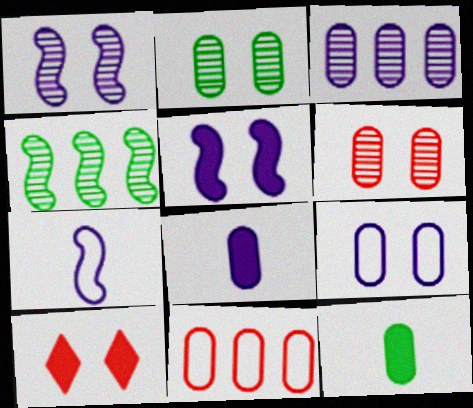[[2, 8, 11], 
[3, 8, 9]]